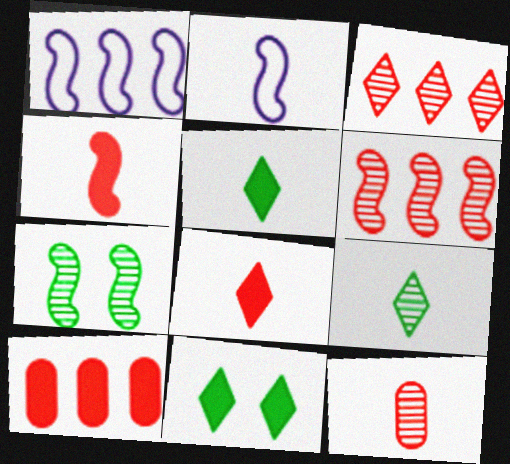[[1, 4, 7], 
[1, 11, 12], 
[2, 5, 12]]